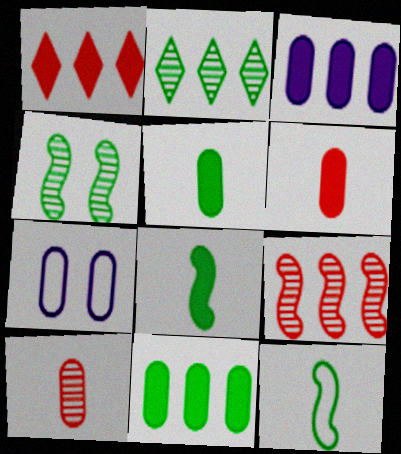[[7, 10, 11]]